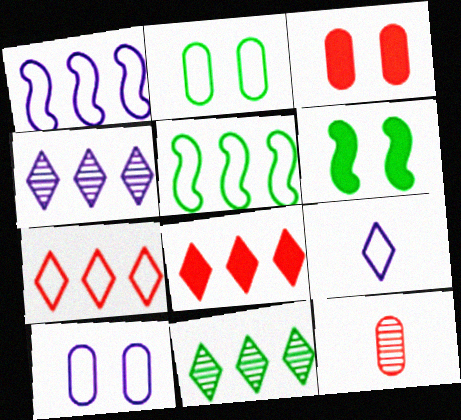[[1, 9, 10]]